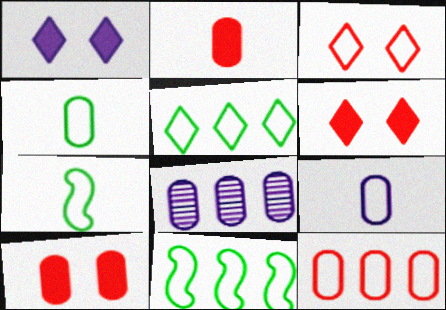[[3, 9, 11], 
[4, 8, 10], 
[6, 7, 8]]